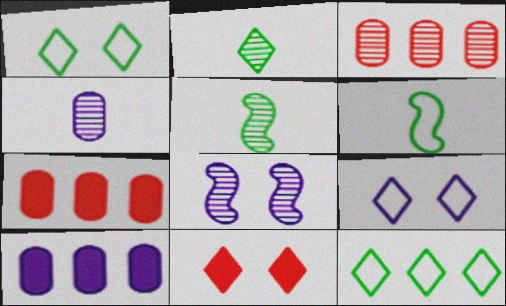[[2, 3, 8], 
[5, 7, 9]]